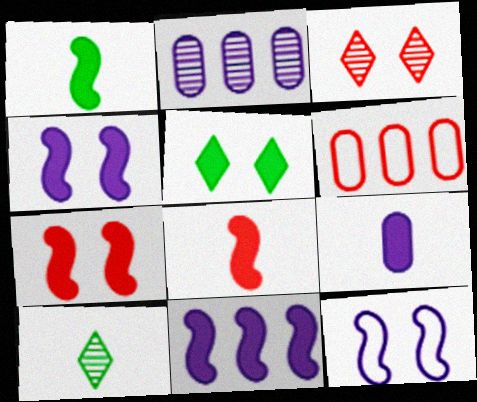[[1, 7, 11], 
[3, 6, 8], 
[4, 6, 10]]